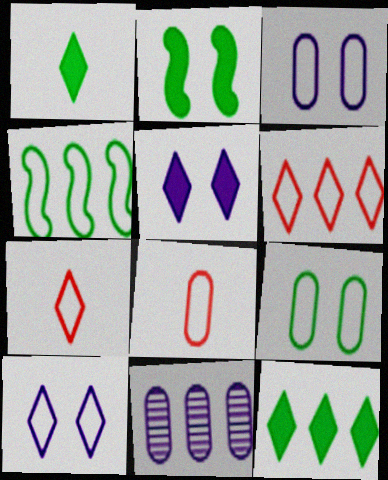[[2, 7, 11], 
[3, 4, 7], 
[4, 8, 10]]